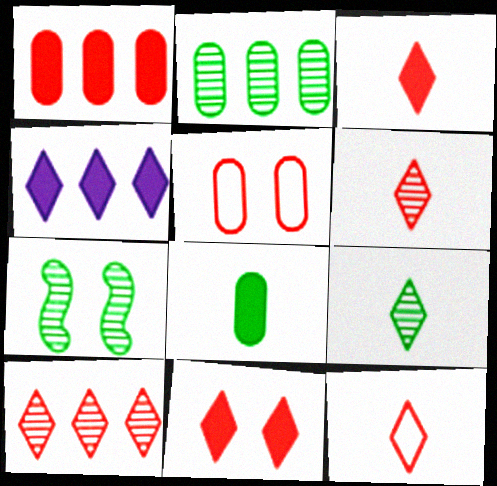[[2, 7, 9], 
[3, 6, 12], 
[10, 11, 12]]